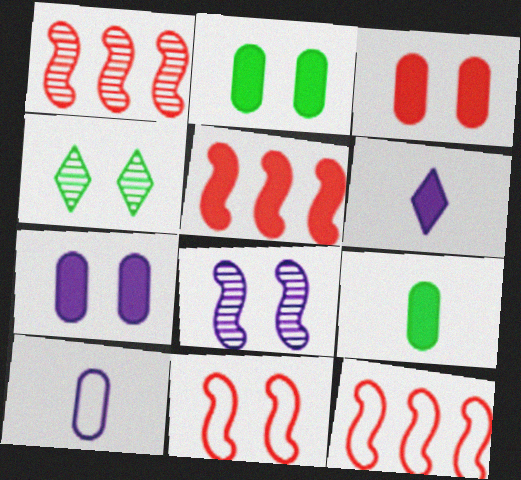[[1, 5, 12], 
[2, 3, 7], 
[2, 5, 6], 
[4, 5, 10], 
[4, 7, 11]]